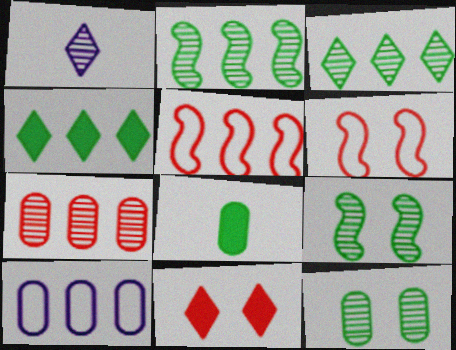[[1, 7, 9]]